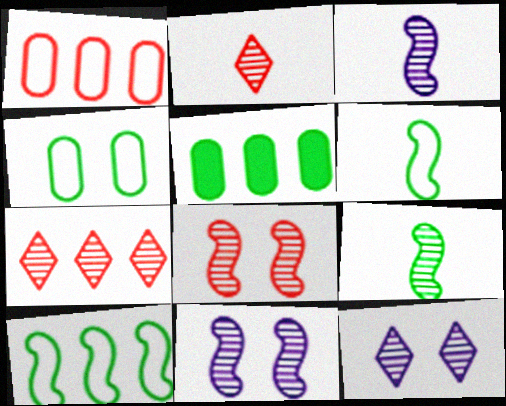[]